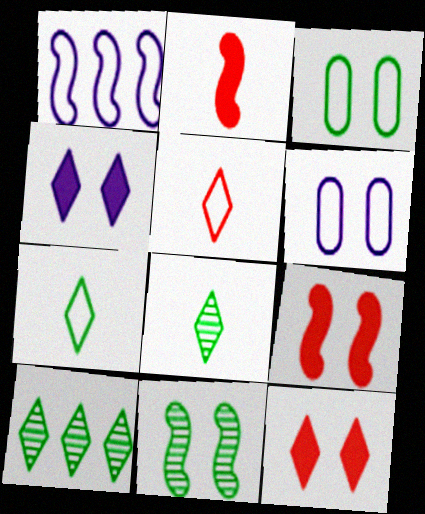[[1, 2, 11], 
[1, 3, 5], 
[2, 6, 10], 
[4, 5, 10], 
[6, 11, 12]]